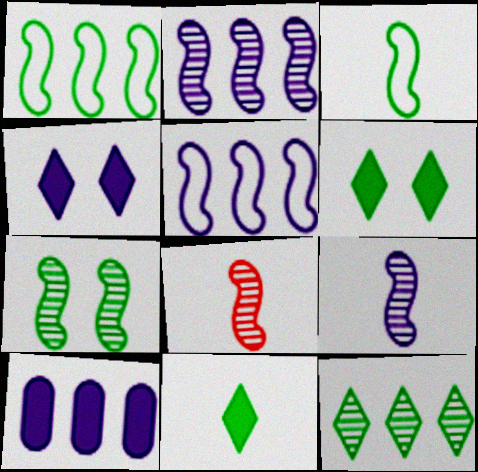[[2, 7, 8]]